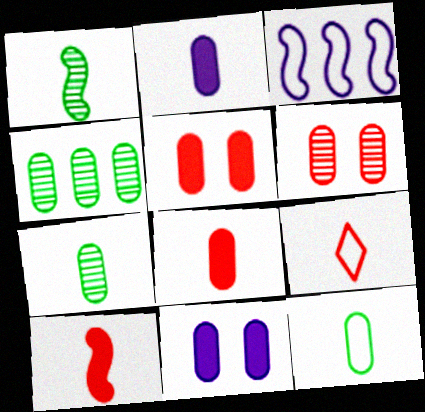[[1, 2, 9]]